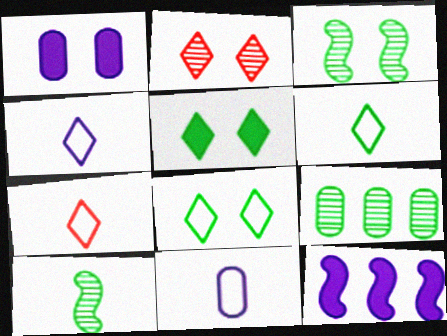[[4, 6, 7]]